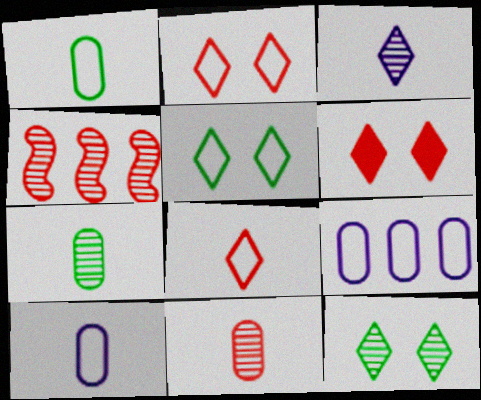[]